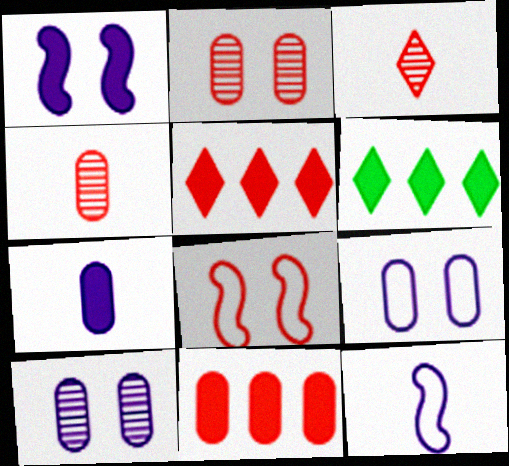[[2, 6, 12], 
[3, 8, 11], 
[4, 5, 8]]